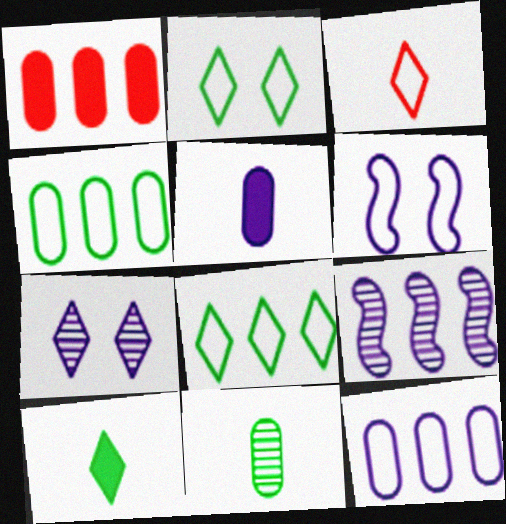[[1, 8, 9], 
[3, 4, 6]]